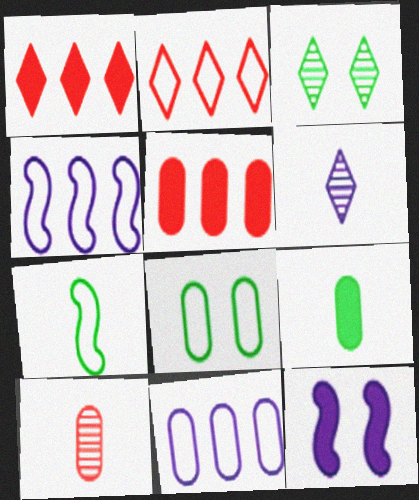[[1, 9, 12], 
[6, 11, 12]]